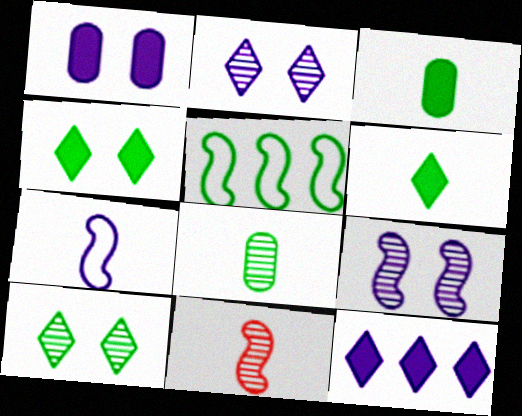[[3, 5, 10], 
[4, 5, 8]]